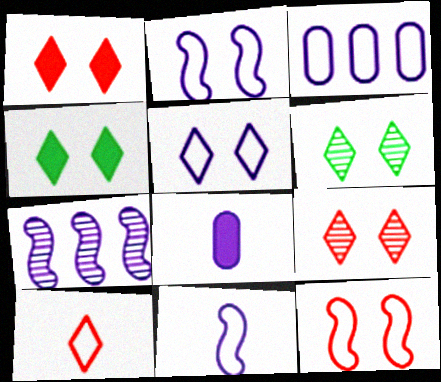[[1, 5, 6], 
[3, 5, 11], 
[4, 5, 9], 
[5, 7, 8]]